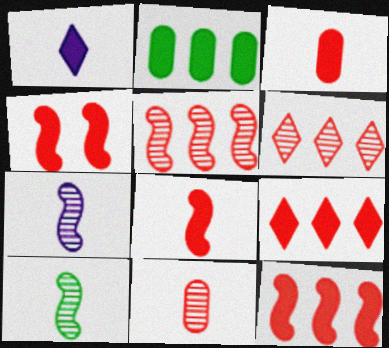[[1, 2, 4], 
[3, 4, 9], 
[4, 8, 12]]